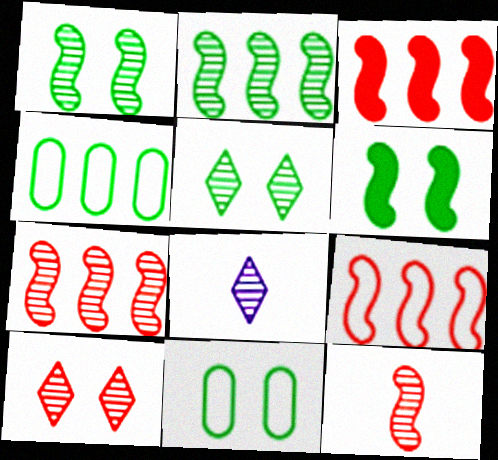[[3, 7, 9], 
[3, 8, 11], 
[5, 6, 11]]